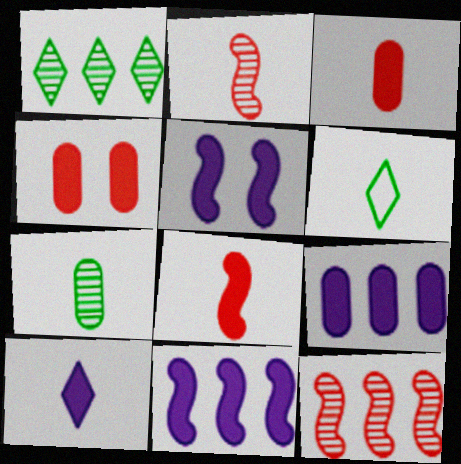[[5, 9, 10]]